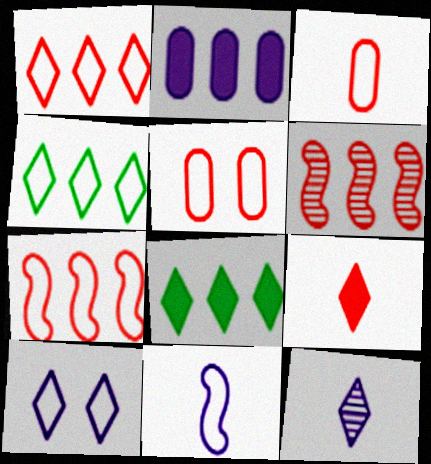[[2, 4, 6], 
[4, 5, 11], 
[5, 6, 9]]